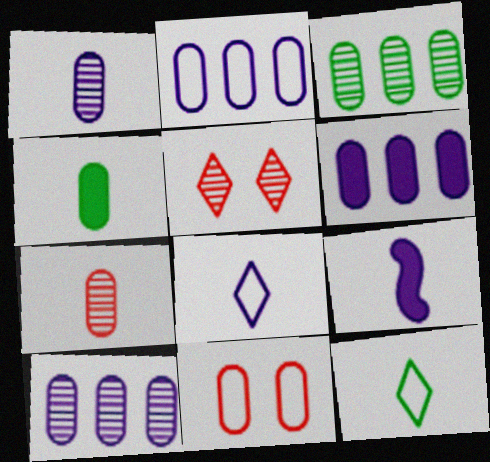[[1, 8, 9], 
[2, 6, 10], 
[4, 10, 11], 
[7, 9, 12]]